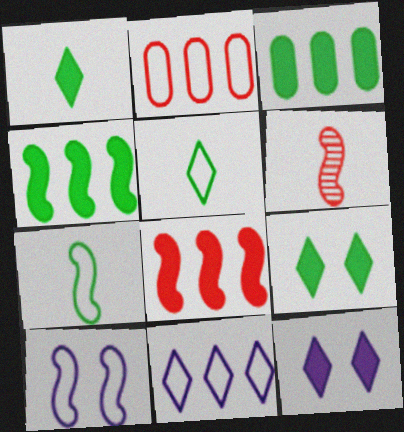[[2, 5, 10], 
[4, 6, 10]]